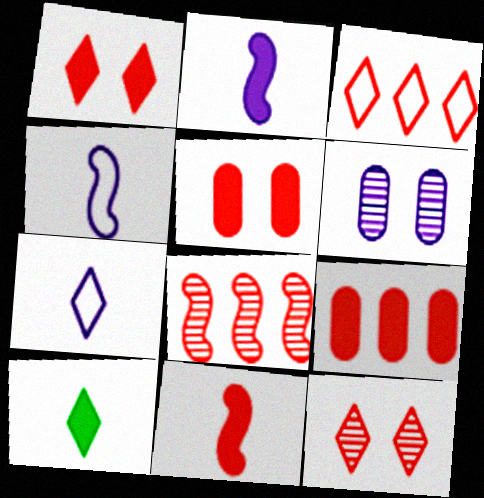[[1, 9, 11], 
[3, 8, 9]]